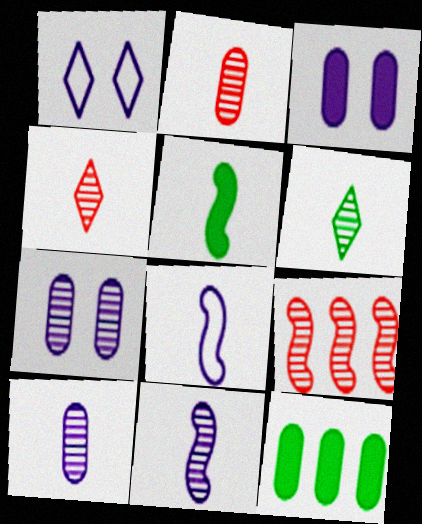[[2, 6, 11], 
[6, 7, 9]]